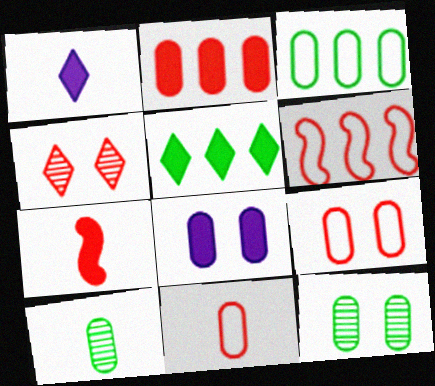[[1, 6, 12], 
[5, 7, 8], 
[8, 9, 12]]